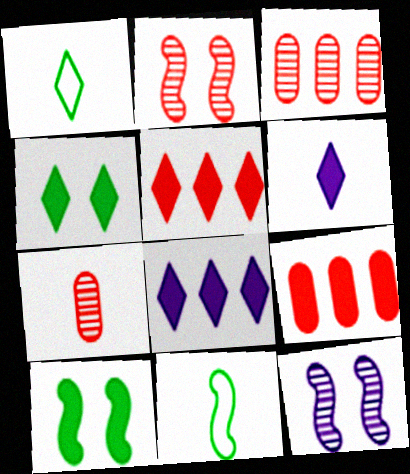[[1, 9, 12], 
[4, 5, 6], 
[6, 7, 11], 
[6, 9, 10]]